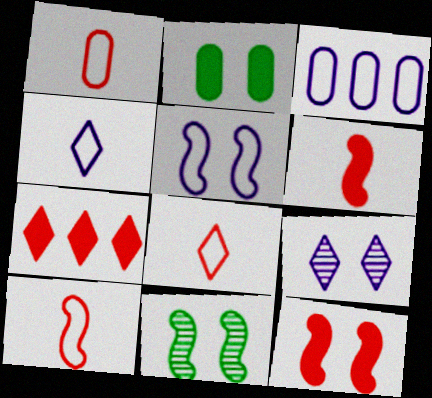[[1, 8, 10], 
[3, 4, 5], 
[5, 11, 12]]